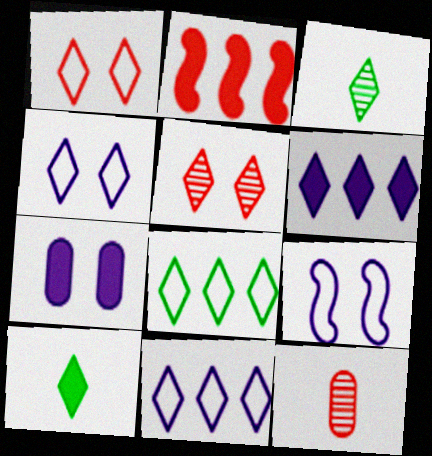[[1, 2, 12], 
[1, 3, 6], 
[2, 7, 10], 
[5, 10, 11]]